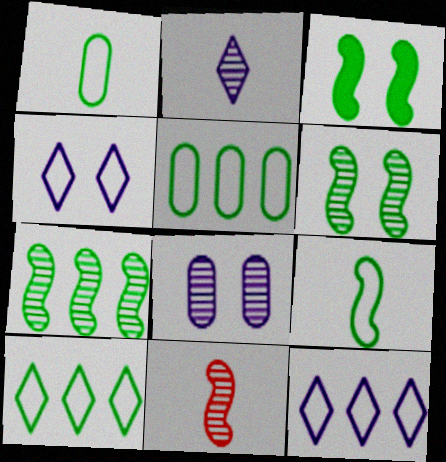[[3, 7, 9]]